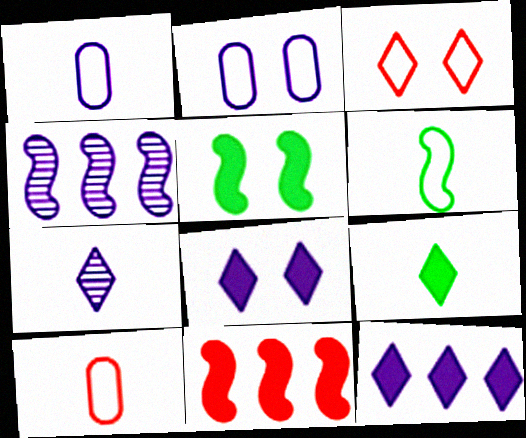[[1, 4, 8]]